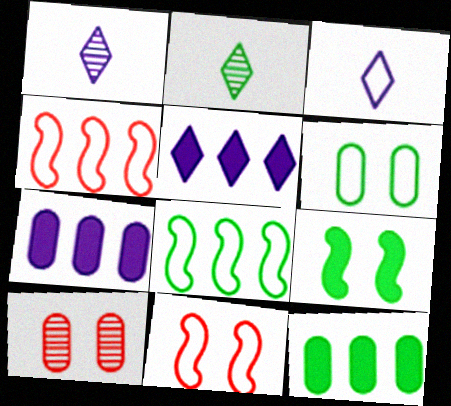[[1, 11, 12], 
[2, 7, 11], 
[3, 4, 6]]